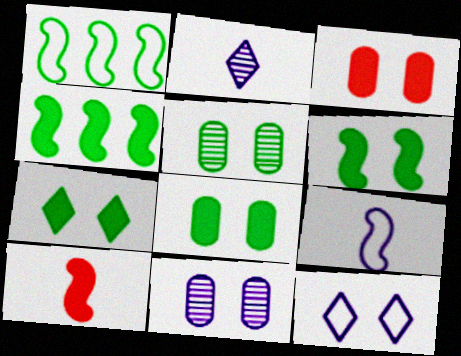[[1, 2, 3], 
[6, 7, 8]]